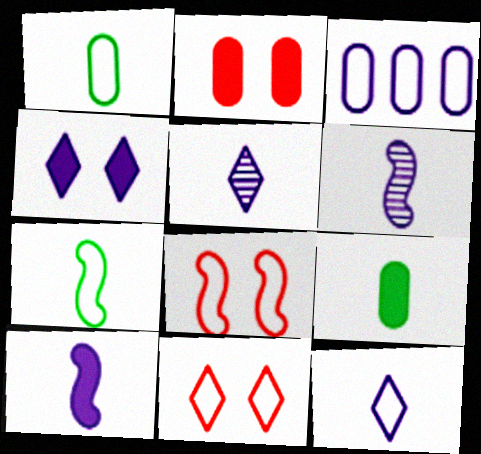[[3, 4, 6], 
[3, 7, 11]]